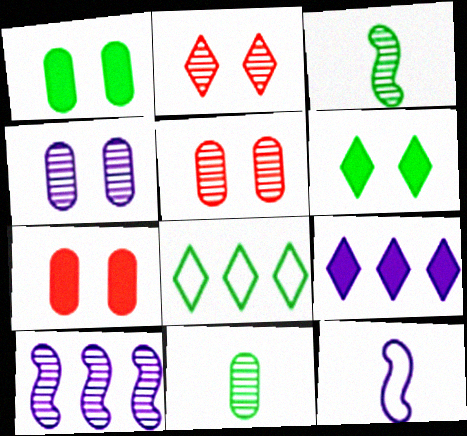[[1, 3, 8], 
[2, 10, 11], 
[4, 9, 12]]